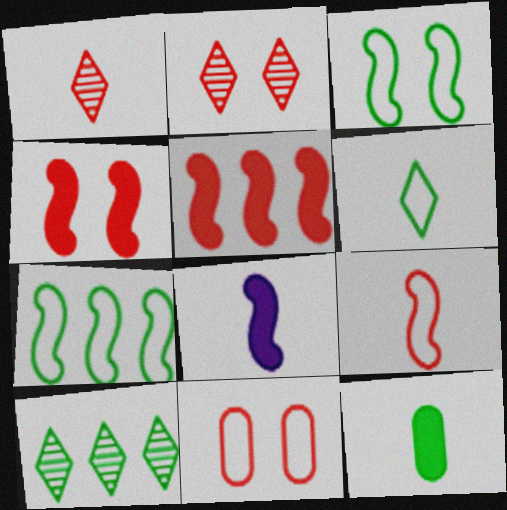[[1, 5, 11], 
[2, 4, 11], 
[3, 10, 12], 
[8, 10, 11]]